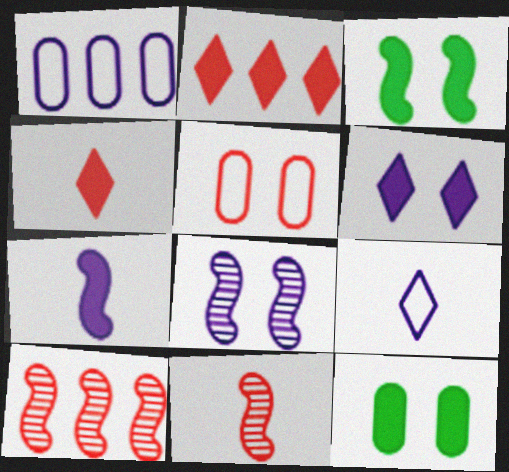[[2, 5, 11], 
[2, 7, 12], 
[4, 5, 10], 
[9, 10, 12]]